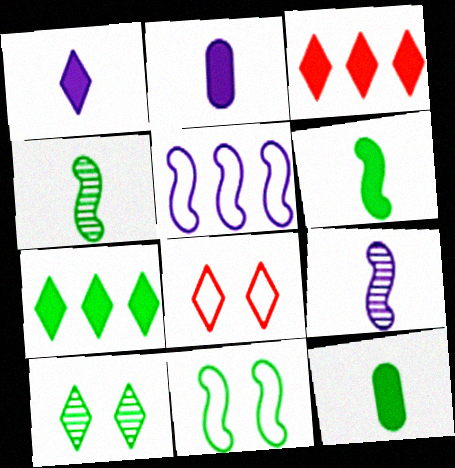[]